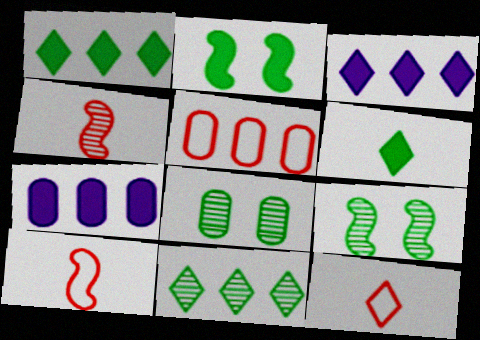[[3, 8, 10], 
[7, 9, 12]]